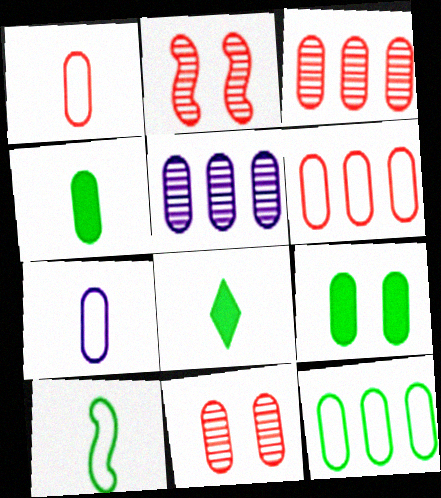[[1, 5, 9], 
[3, 7, 9]]